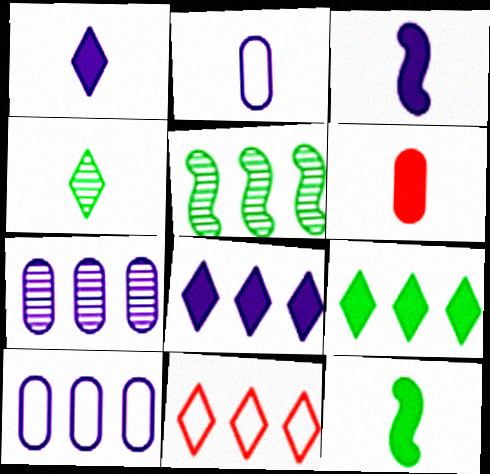[[1, 6, 12]]